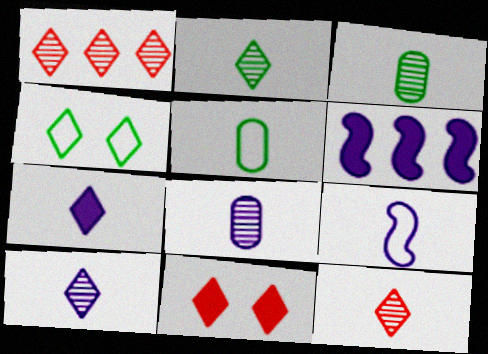[[1, 4, 7], 
[2, 10, 12], 
[7, 8, 9]]